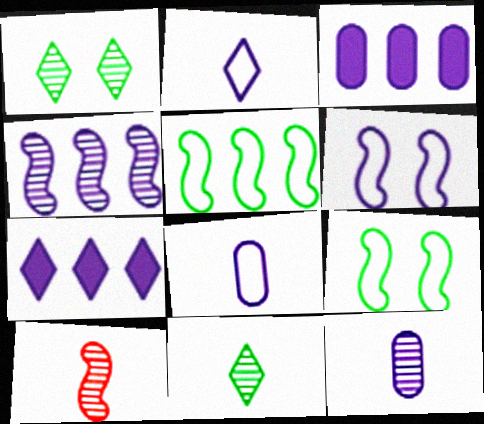[[6, 7, 12], 
[10, 11, 12]]